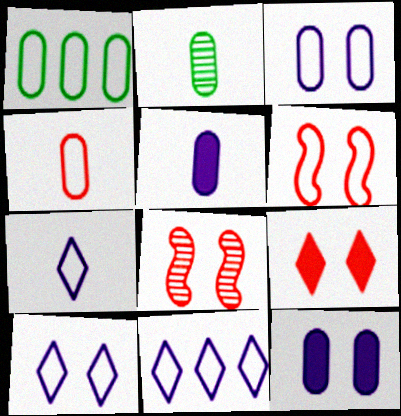[[1, 3, 4], 
[1, 6, 7], 
[2, 4, 5], 
[7, 10, 11]]